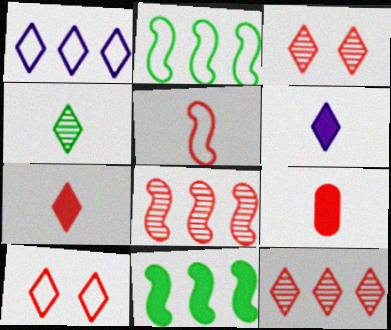[[7, 10, 12], 
[8, 9, 10]]